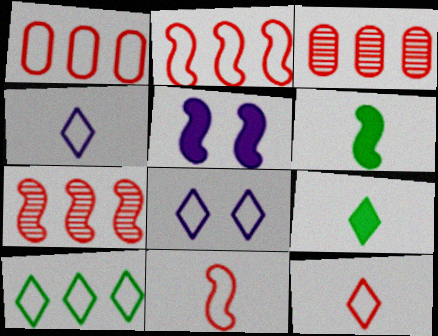[[3, 6, 8], 
[8, 10, 12]]